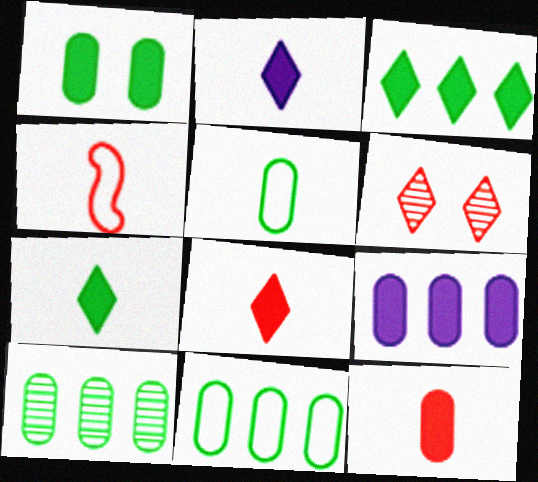[[1, 5, 10], 
[1, 9, 12], 
[2, 7, 8]]